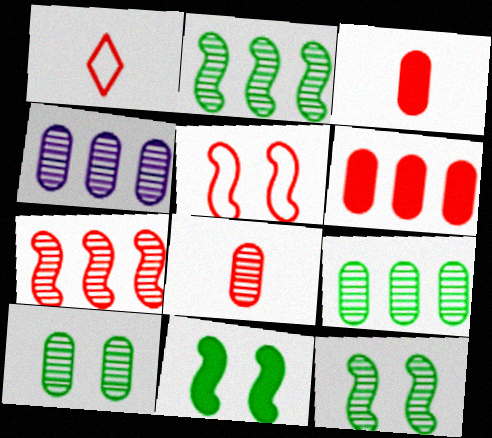[[1, 4, 11], 
[4, 8, 10]]